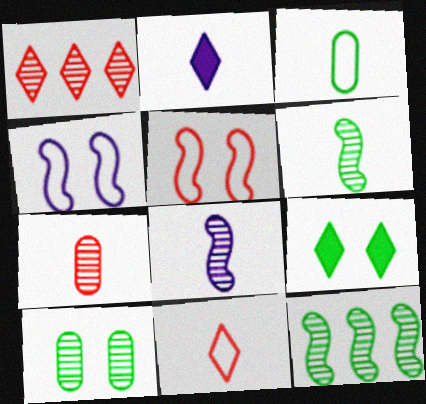[[1, 8, 10], 
[3, 9, 12]]